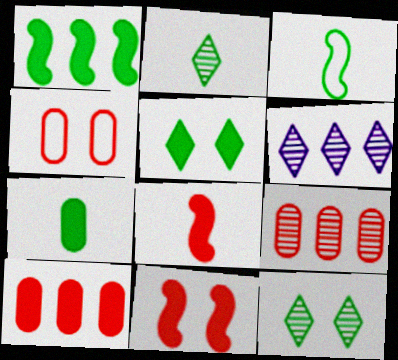[[1, 5, 7], 
[2, 3, 7]]